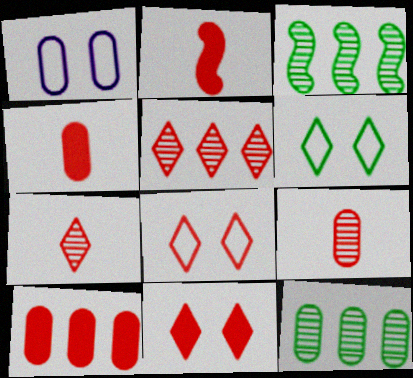[[1, 4, 12], 
[2, 10, 11]]